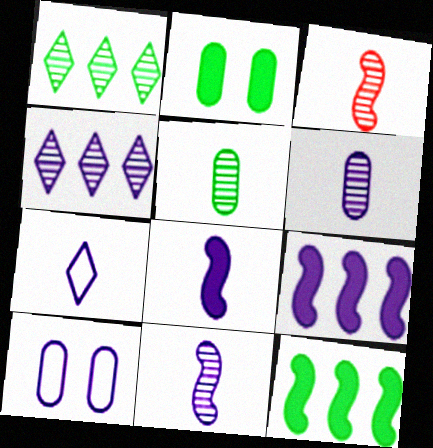[[4, 8, 10], 
[6, 7, 8]]